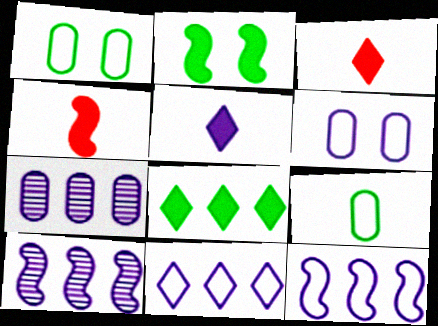[[1, 3, 10], 
[5, 6, 10]]